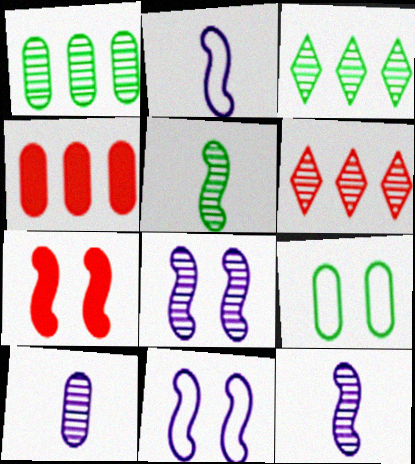[[4, 9, 10]]